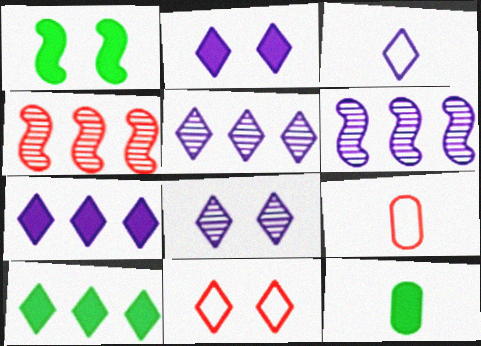[[1, 5, 9], 
[1, 10, 12], 
[2, 3, 5], 
[3, 7, 8], 
[6, 11, 12]]